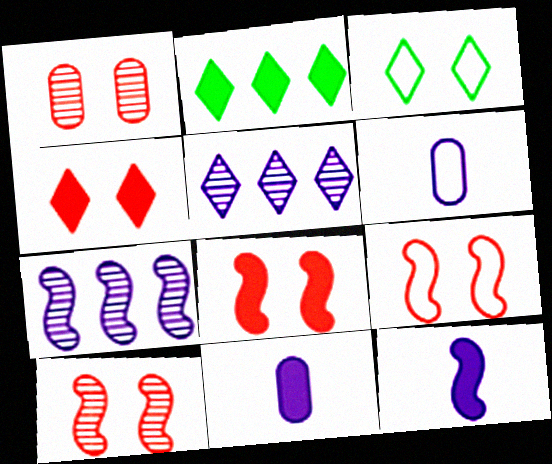[[1, 4, 9], 
[2, 6, 10], 
[2, 8, 11], 
[8, 9, 10]]